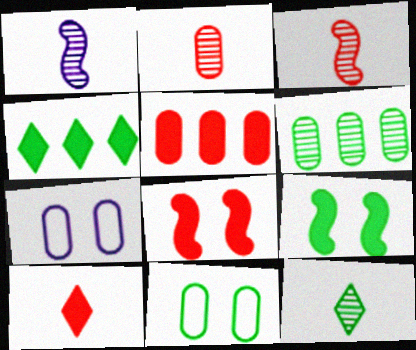[[1, 2, 12], 
[3, 4, 7], 
[5, 8, 10]]